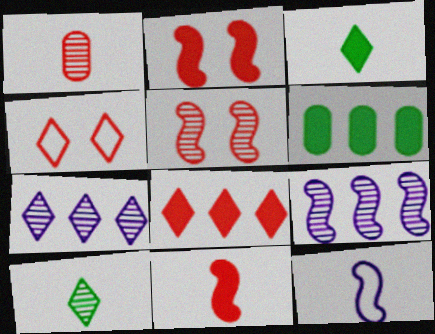[[1, 3, 12], 
[3, 4, 7]]